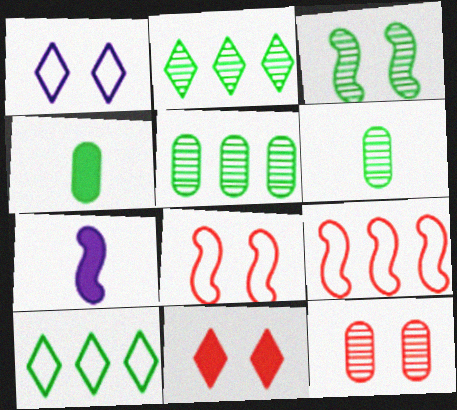[[2, 3, 6], 
[3, 4, 10], 
[3, 7, 9], 
[7, 10, 12], 
[8, 11, 12]]